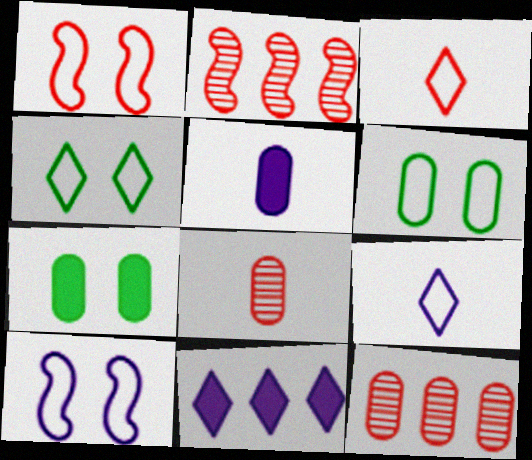[[2, 4, 5], 
[2, 7, 9], 
[5, 6, 12]]